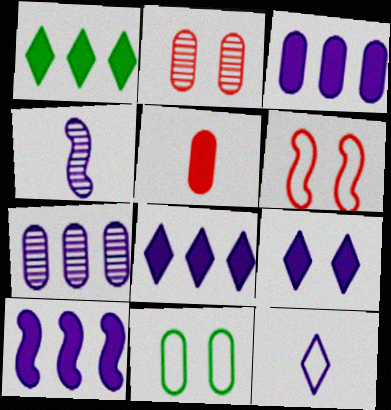[[3, 8, 10], 
[5, 7, 11]]